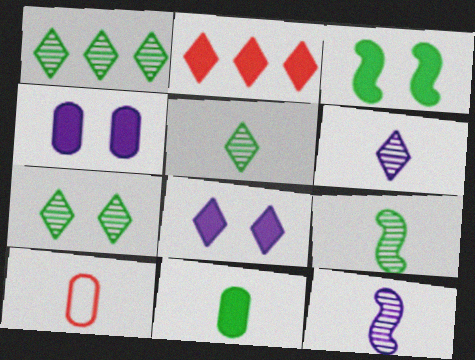[[1, 5, 7]]